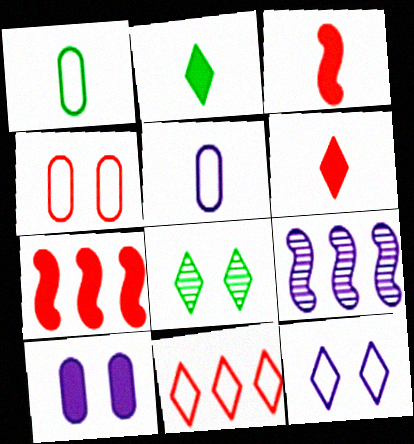[[2, 4, 9], 
[2, 7, 10], 
[5, 7, 8]]